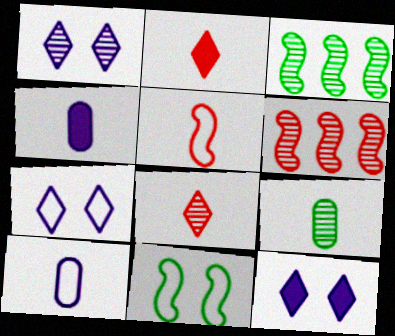[[1, 6, 9], 
[1, 7, 12]]